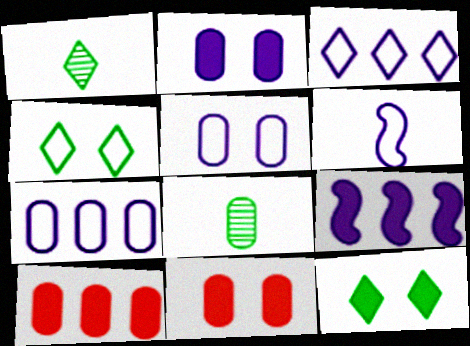[[3, 5, 6], 
[5, 8, 10], 
[7, 8, 11]]